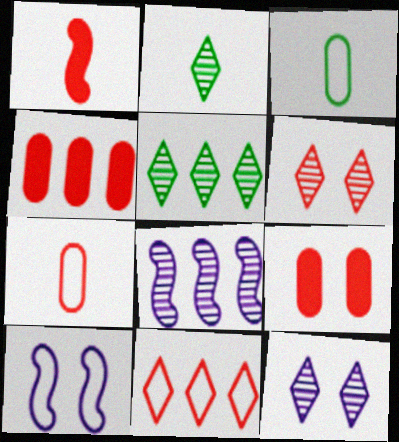[[2, 4, 10], 
[3, 10, 11]]